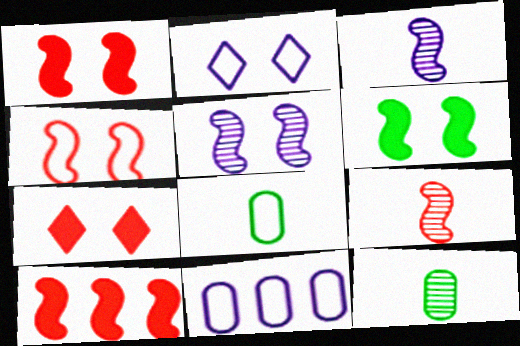[[2, 10, 12], 
[4, 5, 6], 
[4, 9, 10]]